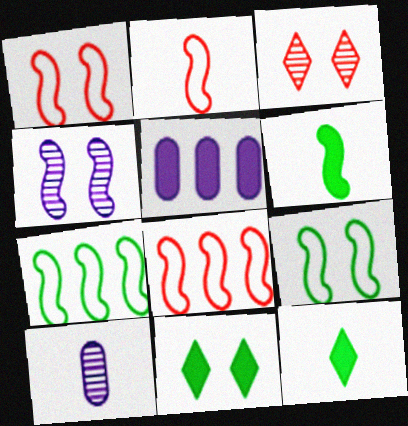[[1, 2, 8], 
[2, 10, 12], 
[4, 6, 8], 
[8, 10, 11]]